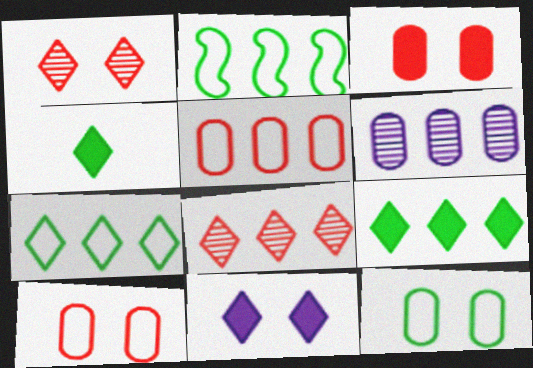[]